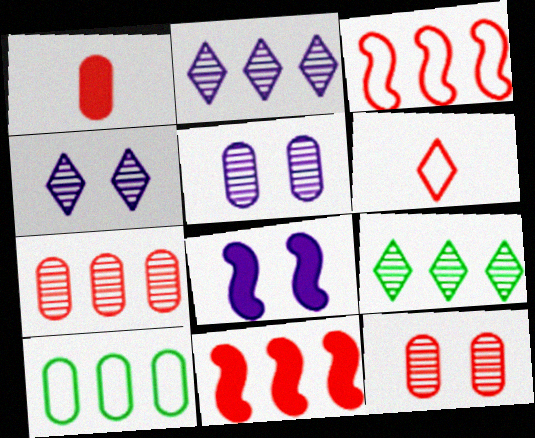[[1, 5, 10], 
[2, 10, 11], 
[6, 11, 12]]